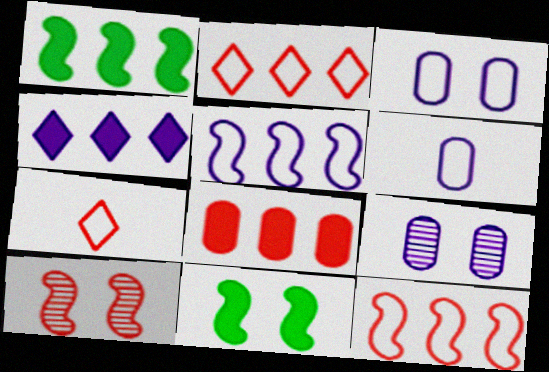[[1, 4, 8], 
[1, 7, 9], 
[7, 8, 10]]